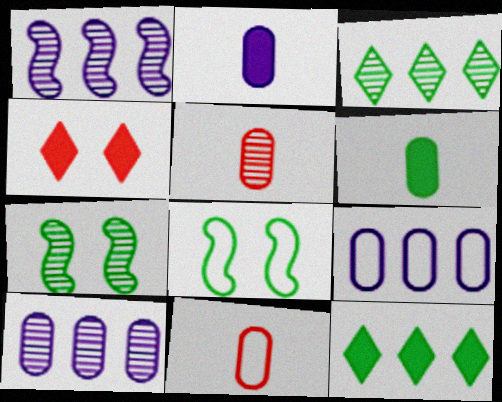[[3, 6, 8]]